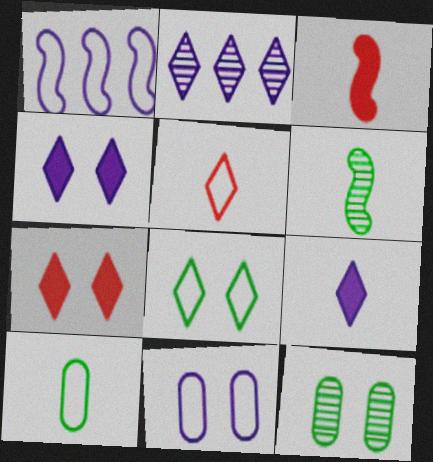[]